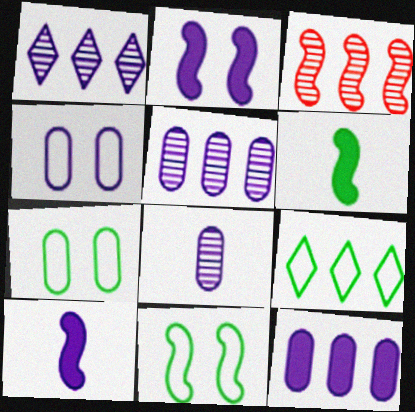[[1, 4, 10], 
[3, 9, 12], 
[3, 10, 11], 
[4, 8, 12]]